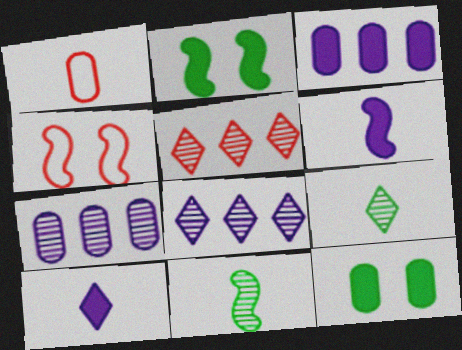[[1, 2, 8], 
[1, 6, 9], 
[1, 7, 12], 
[1, 10, 11], 
[3, 4, 9]]